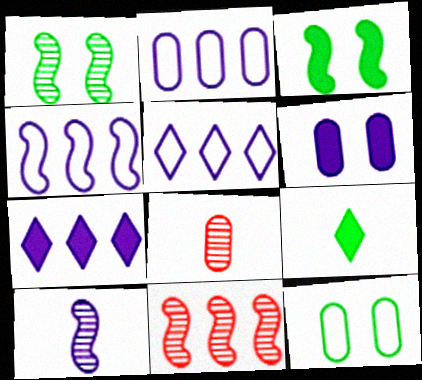[[1, 10, 11], 
[2, 4, 5], 
[3, 5, 8], 
[5, 6, 10]]